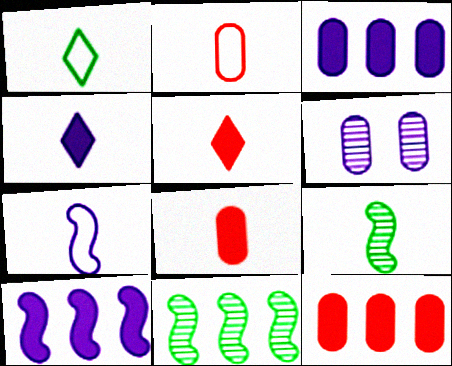[[1, 2, 7], 
[2, 4, 9]]